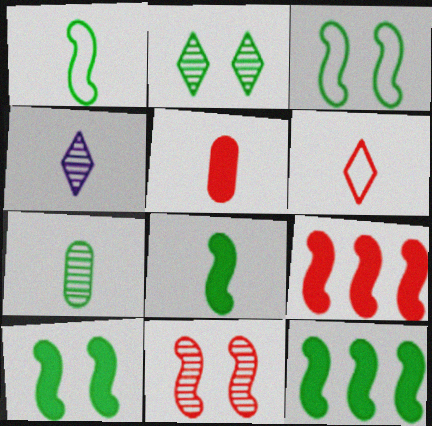[[1, 4, 5], 
[8, 10, 12]]